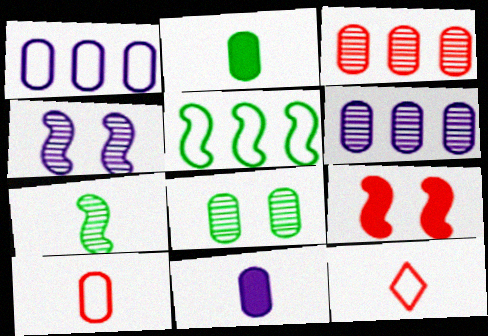[[3, 9, 12], 
[7, 11, 12]]